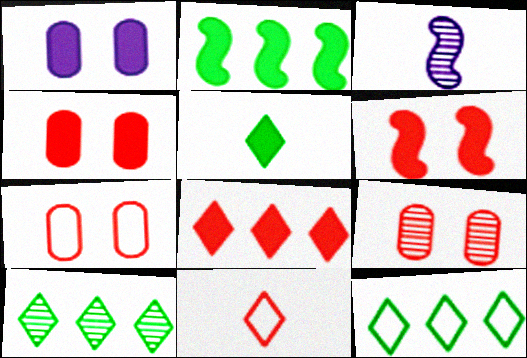[[3, 4, 12], 
[3, 9, 10], 
[4, 7, 9]]